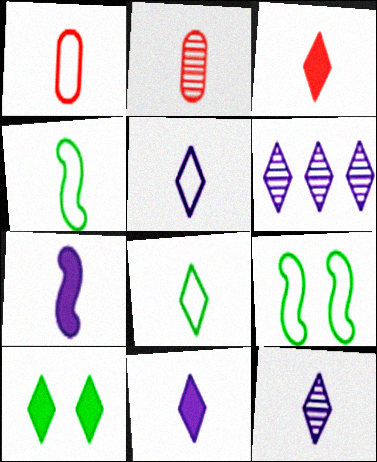[[1, 4, 5], 
[2, 4, 11], 
[2, 7, 8], 
[3, 8, 12], 
[5, 11, 12]]